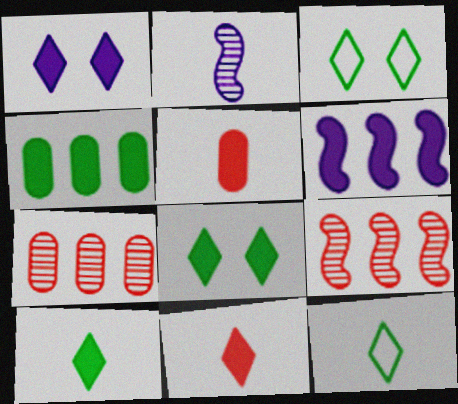[[2, 5, 12], 
[5, 6, 8]]